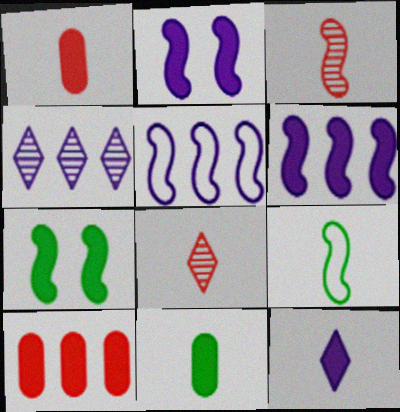[[3, 5, 7], 
[7, 10, 12]]